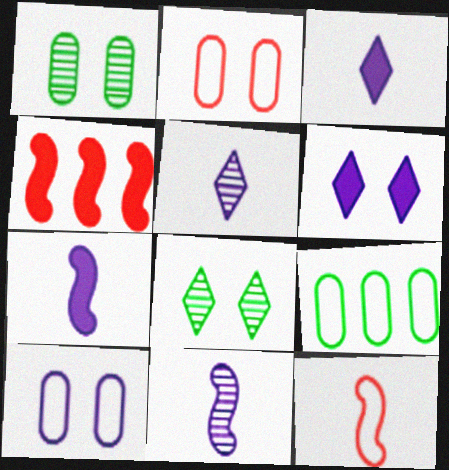[]